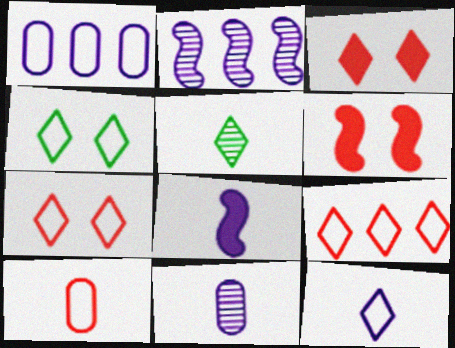[[1, 5, 6], 
[4, 9, 12], 
[5, 8, 10], 
[8, 11, 12]]